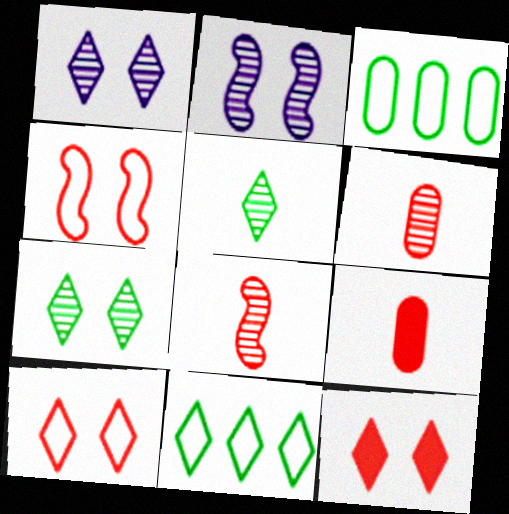[[2, 9, 11]]